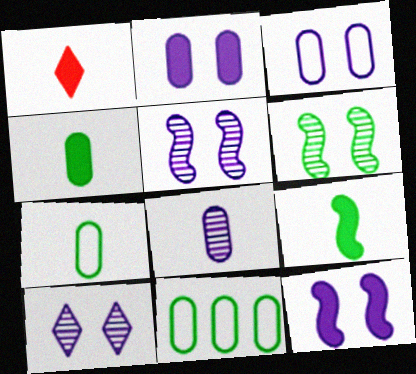[[1, 5, 11], 
[3, 10, 12]]